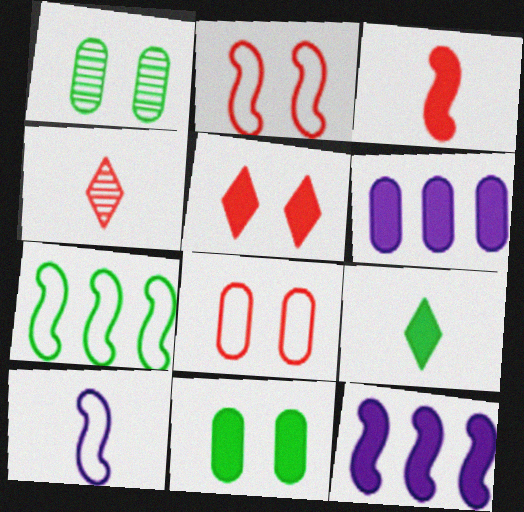[[1, 7, 9], 
[2, 7, 10]]